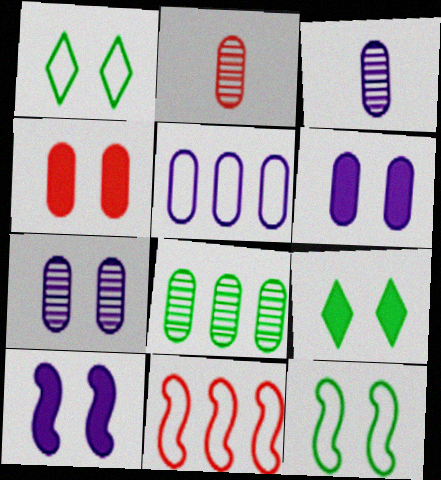[[2, 7, 8], 
[3, 5, 6], 
[3, 9, 11], 
[4, 9, 10]]